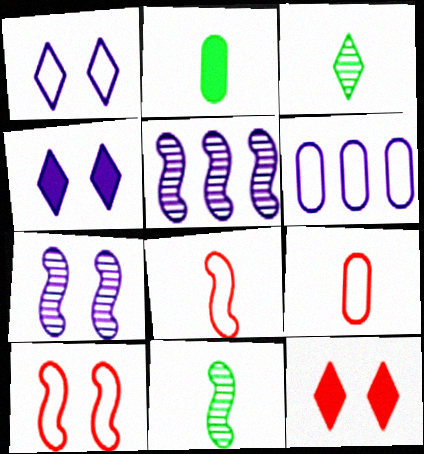[[6, 11, 12]]